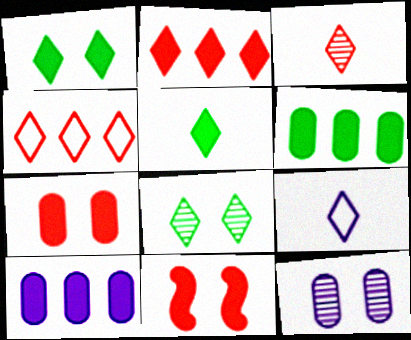[[2, 8, 9], 
[3, 5, 9], 
[5, 10, 11]]